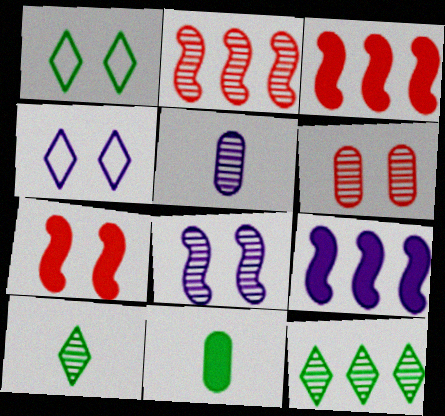[[1, 3, 5], 
[2, 4, 11], 
[4, 5, 9]]